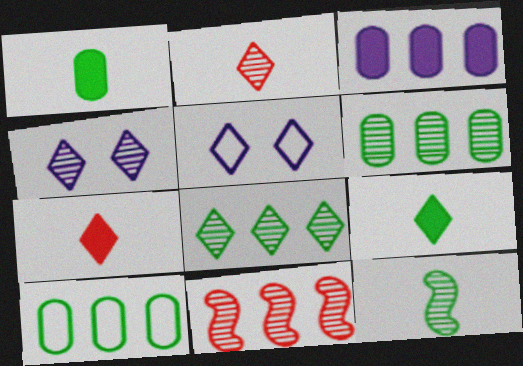[[1, 5, 11], 
[2, 4, 8], 
[5, 7, 8]]